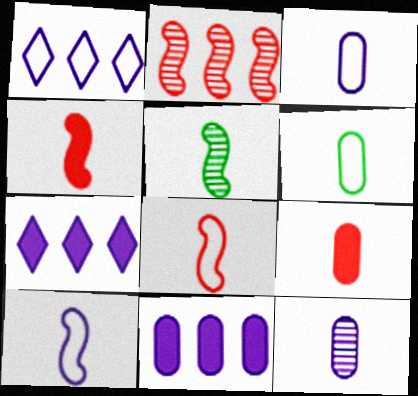[[4, 5, 10], 
[6, 9, 12]]